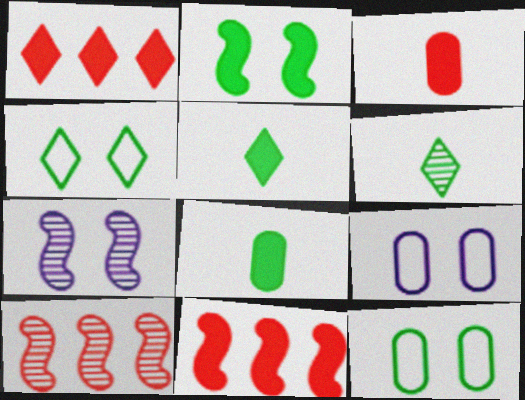[[5, 9, 10], 
[6, 9, 11]]